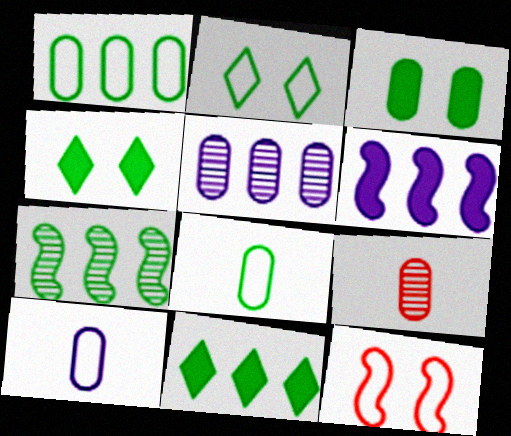[[1, 7, 11], 
[2, 6, 9], 
[4, 7, 8]]